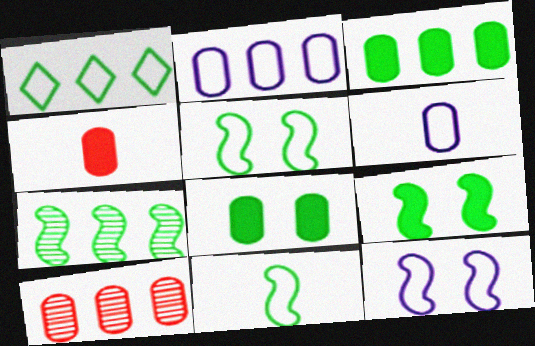[[1, 3, 7], 
[2, 3, 10], 
[6, 8, 10], 
[7, 9, 11]]